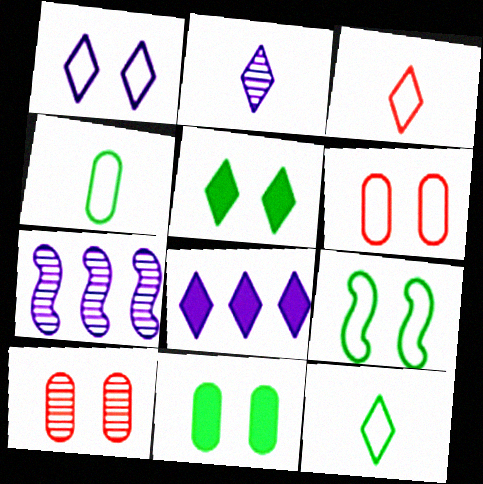[[1, 2, 8], 
[1, 6, 9], 
[3, 7, 11]]